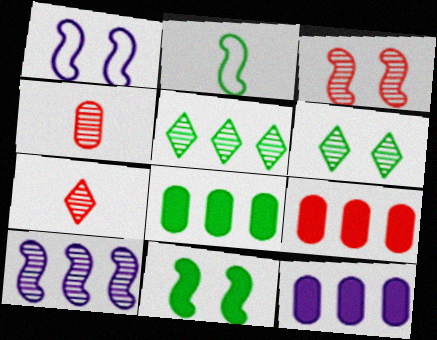[[1, 3, 11], 
[1, 7, 8], 
[2, 6, 8], 
[4, 6, 10], 
[8, 9, 12]]